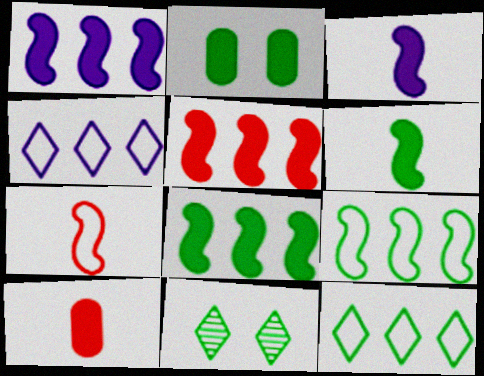[[1, 5, 8]]